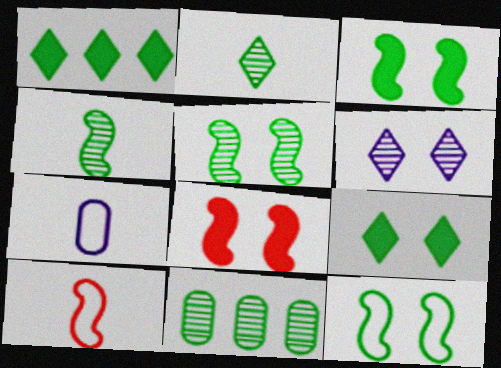[[2, 5, 11], 
[3, 5, 12]]